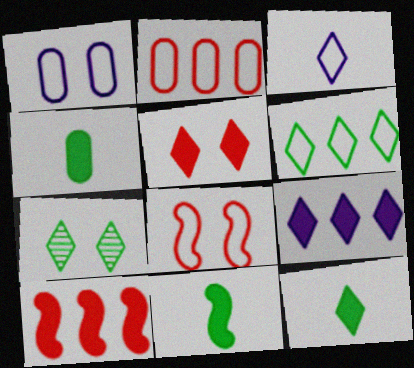[[4, 11, 12], 
[5, 9, 12], 
[6, 7, 12]]